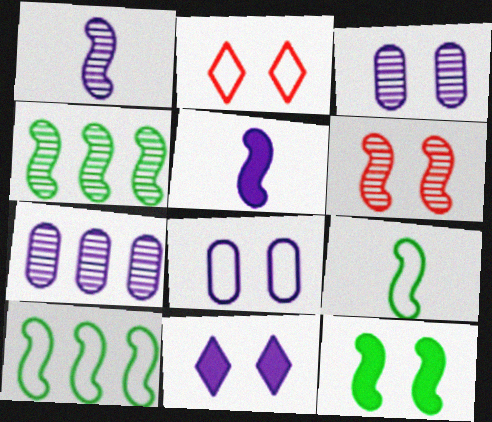[[1, 4, 6], 
[2, 3, 12], 
[4, 9, 12], 
[5, 6, 10]]